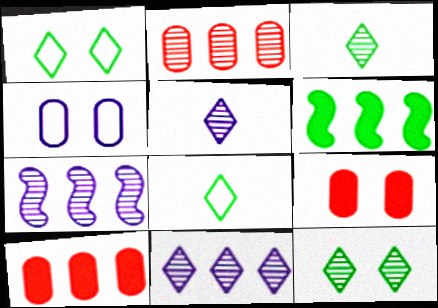[[7, 8, 9]]